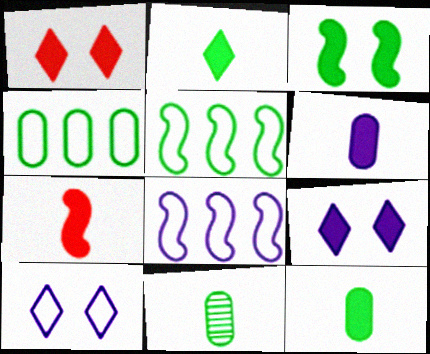[[1, 8, 11], 
[2, 6, 7]]